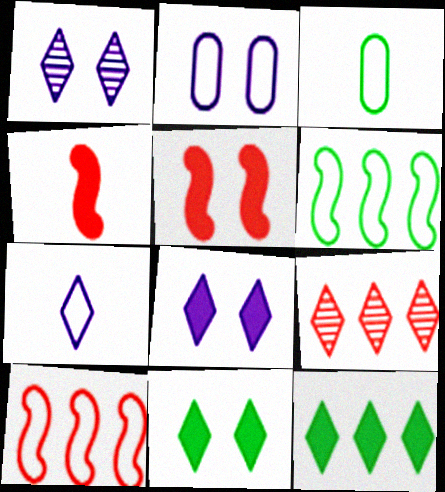[[7, 9, 11]]